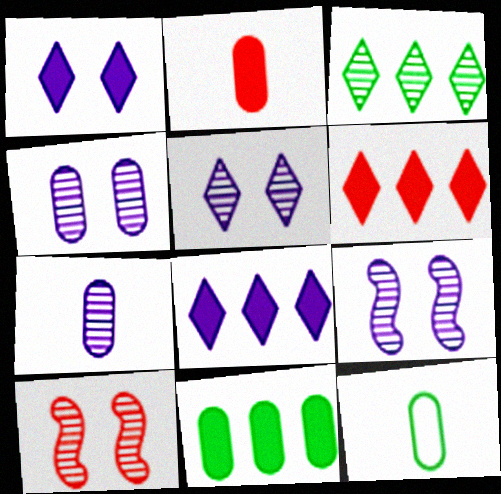[[2, 7, 12], 
[3, 7, 10], 
[4, 5, 9], 
[6, 9, 12], 
[8, 10, 12]]